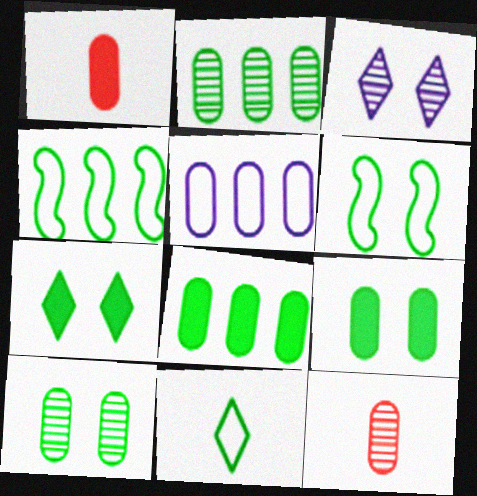[[1, 3, 4], 
[1, 5, 10], 
[5, 9, 12], 
[6, 7, 10]]